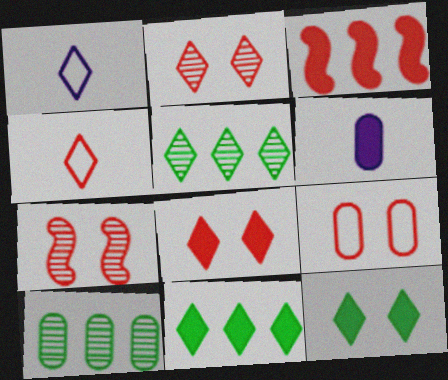[[1, 2, 11], 
[1, 5, 8], 
[3, 6, 12], 
[6, 9, 10], 
[7, 8, 9]]